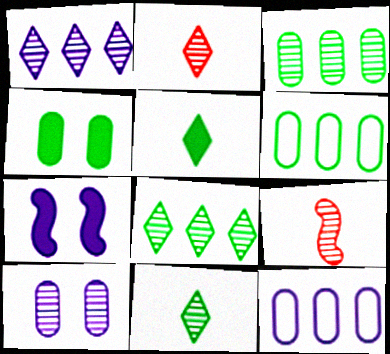[[2, 6, 7], 
[8, 9, 10]]